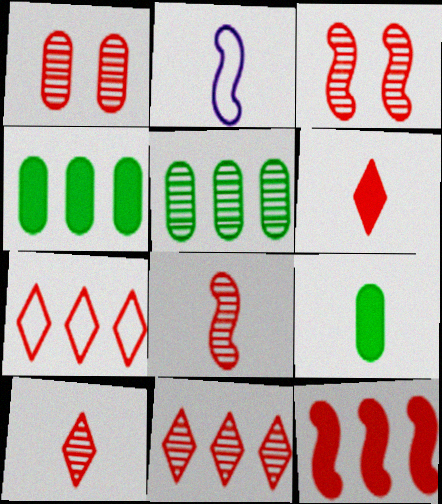[[1, 8, 11], 
[2, 9, 10]]